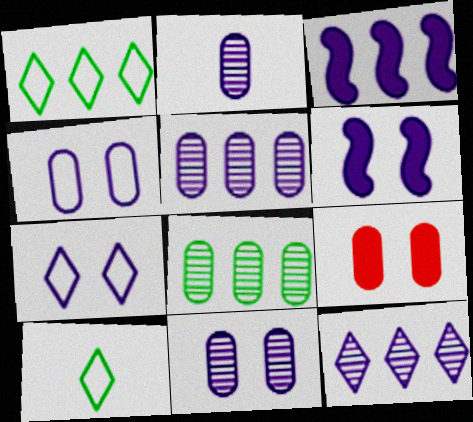[[2, 3, 7], 
[2, 5, 11], 
[6, 7, 11]]